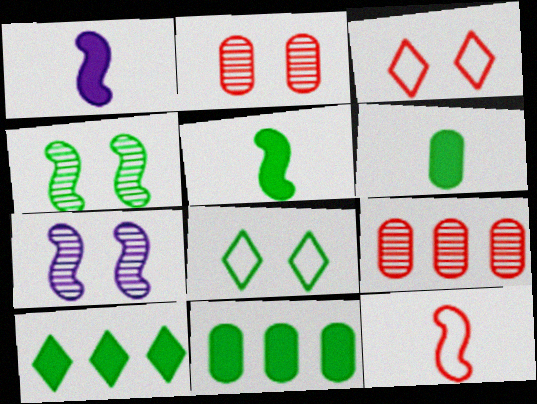[[1, 8, 9]]